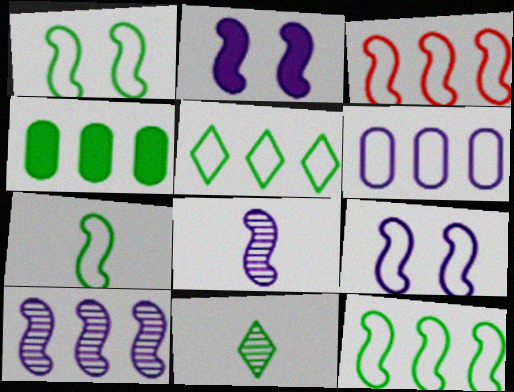[[1, 4, 11], 
[1, 7, 12], 
[3, 5, 6], 
[3, 7, 9]]